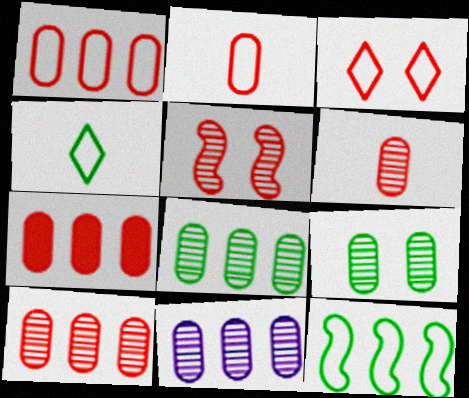[[1, 7, 10], 
[6, 9, 11], 
[8, 10, 11]]